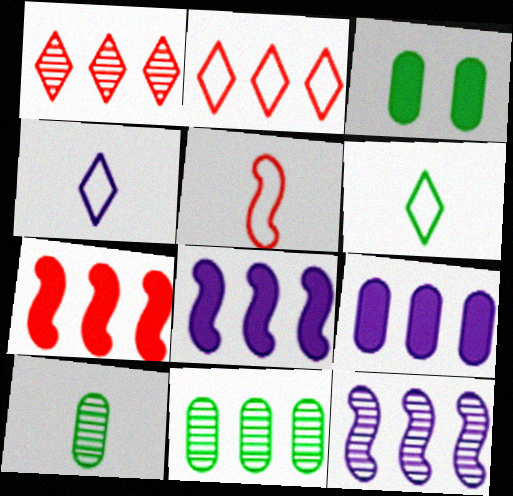[[1, 11, 12], 
[2, 8, 11]]